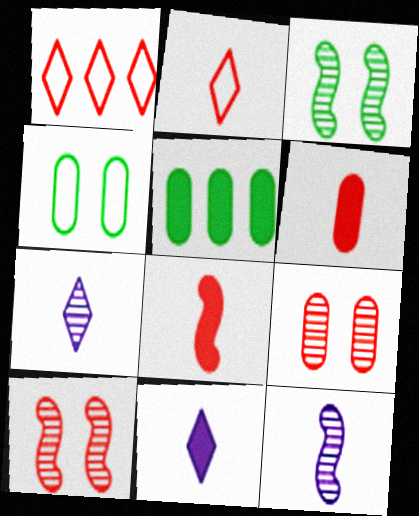[[1, 6, 10], 
[1, 8, 9]]